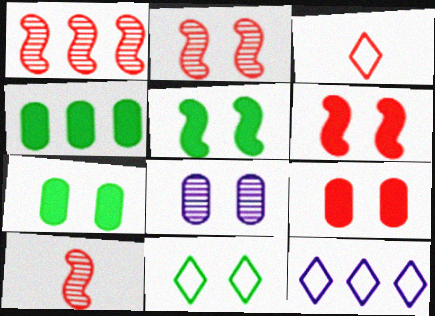[[1, 2, 10], 
[1, 3, 9], 
[1, 4, 12], 
[3, 11, 12], 
[6, 8, 11], 
[7, 10, 12]]